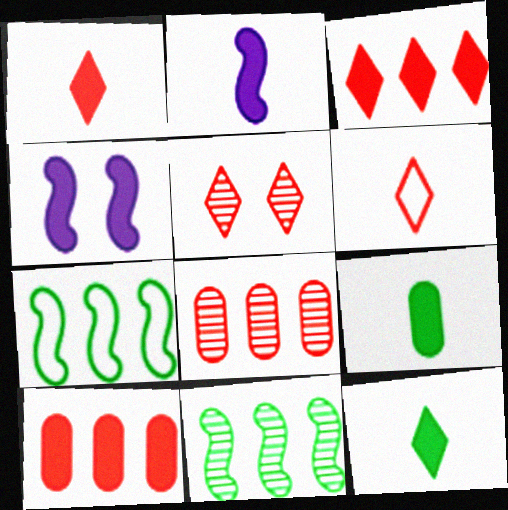[[1, 2, 9], 
[3, 4, 9], 
[3, 5, 6], 
[4, 10, 12]]